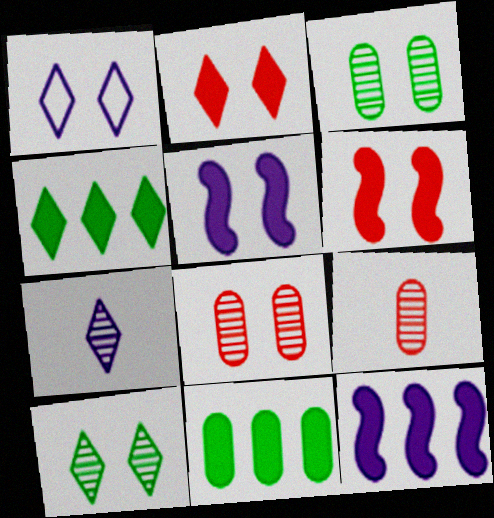[[1, 2, 10], 
[1, 3, 6]]